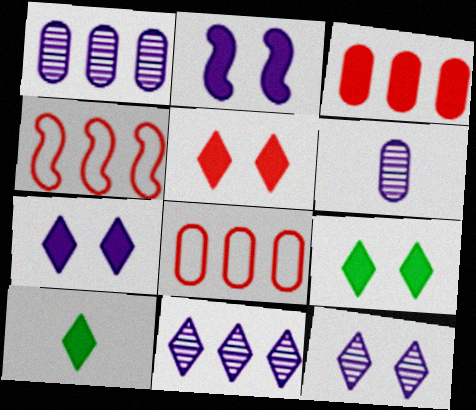[[2, 3, 10], 
[4, 6, 9], 
[5, 7, 9]]